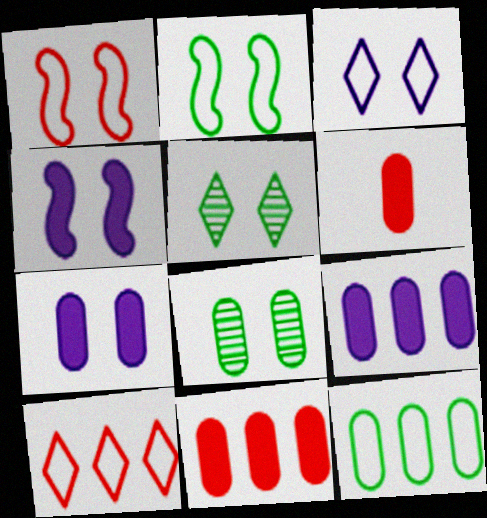[[1, 5, 7]]